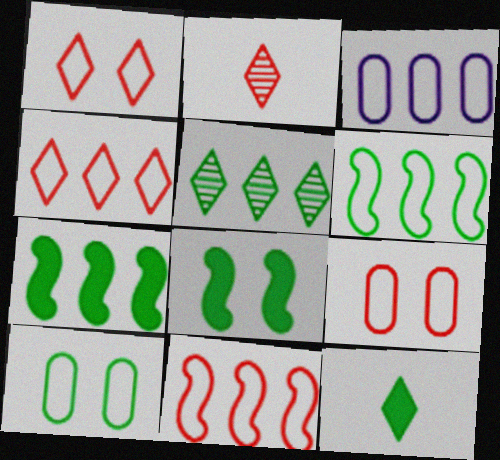[[2, 3, 8], 
[3, 4, 6]]